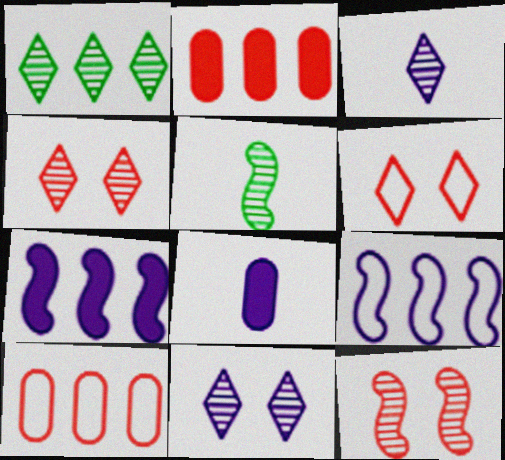[[1, 2, 9], 
[1, 3, 4], 
[1, 7, 10], 
[8, 9, 11]]